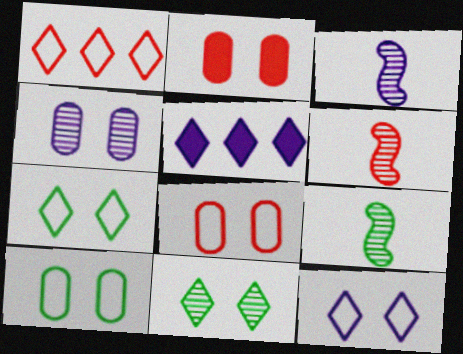[[1, 2, 6], 
[2, 4, 10], 
[3, 6, 9], 
[5, 6, 10], 
[5, 8, 9]]